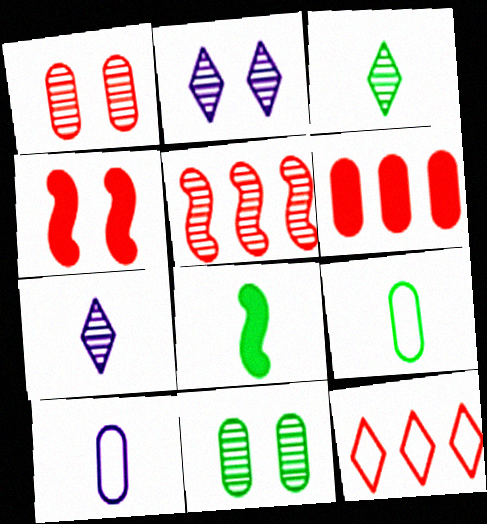[[3, 8, 9], 
[5, 6, 12], 
[5, 7, 11], 
[6, 10, 11]]